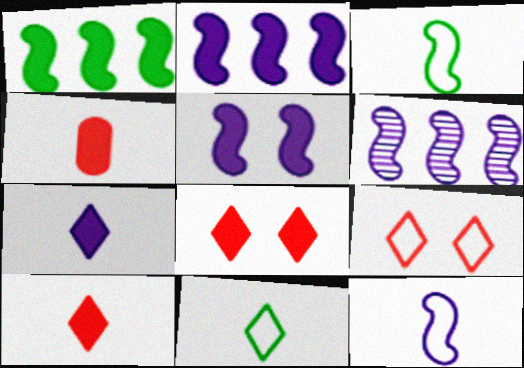[[5, 6, 12]]